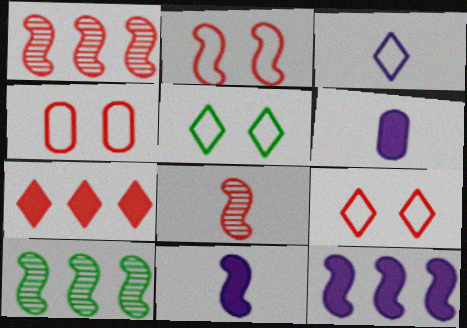[[1, 5, 6], 
[2, 4, 9], 
[2, 10, 11], 
[4, 7, 8], 
[6, 9, 10]]